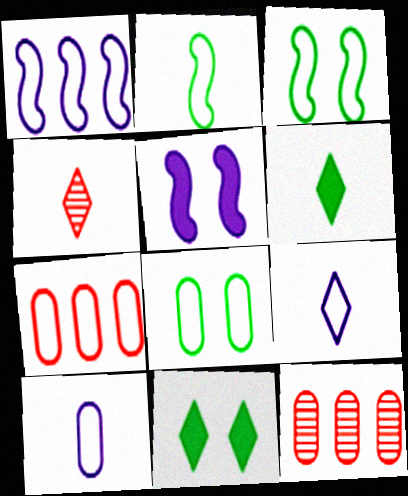[[3, 7, 9], 
[4, 6, 9], 
[7, 8, 10]]